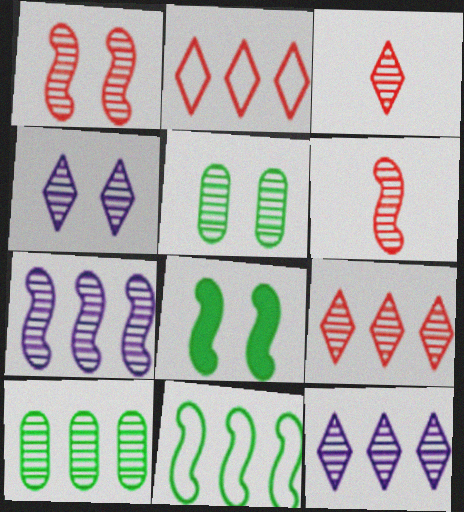[[1, 4, 5], 
[3, 5, 7], 
[4, 6, 10], 
[5, 6, 12], 
[7, 9, 10]]